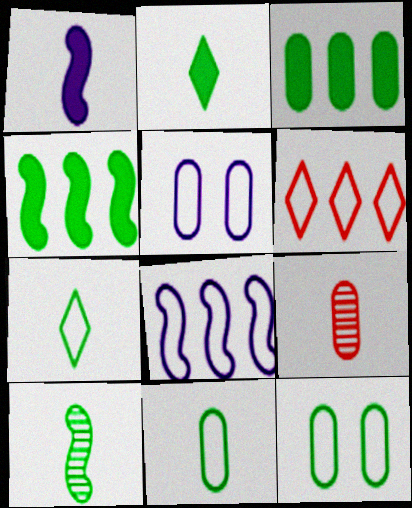[[1, 7, 9], 
[2, 10, 11], 
[3, 5, 9]]